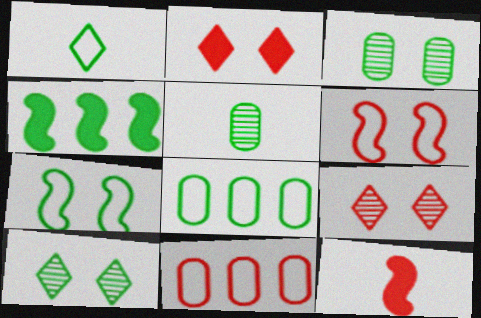[[1, 3, 4], 
[1, 7, 8], 
[9, 11, 12]]